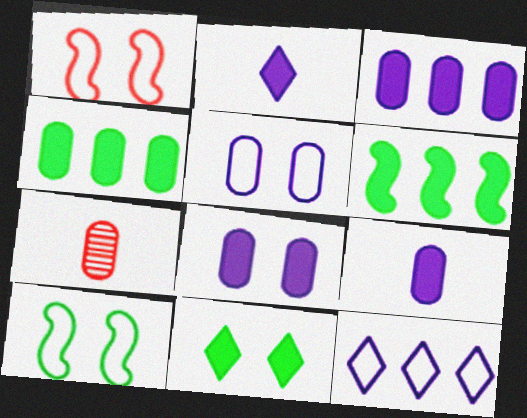[[3, 8, 9], 
[4, 5, 7]]